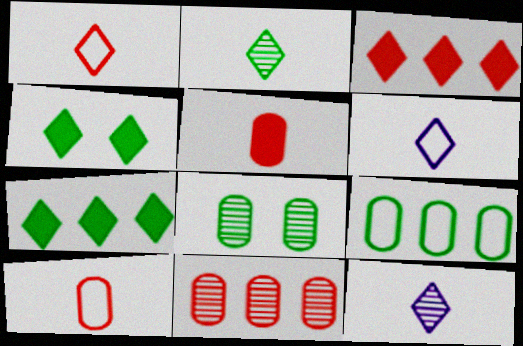[]